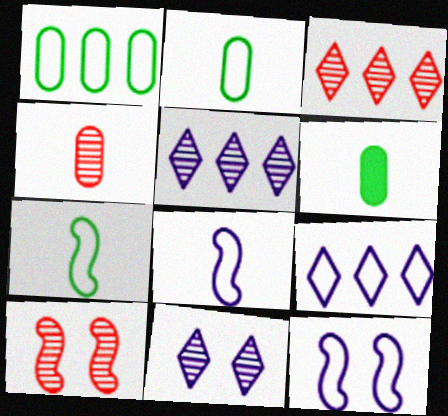[[3, 4, 10], 
[3, 6, 12], 
[6, 9, 10]]